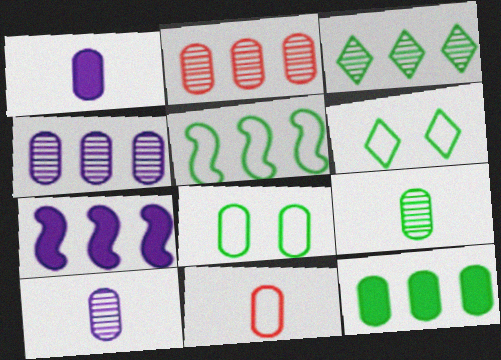[[1, 2, 8], 
[1, 9, 11], 
[3, 5, 12], 
[8, 9, 12]]